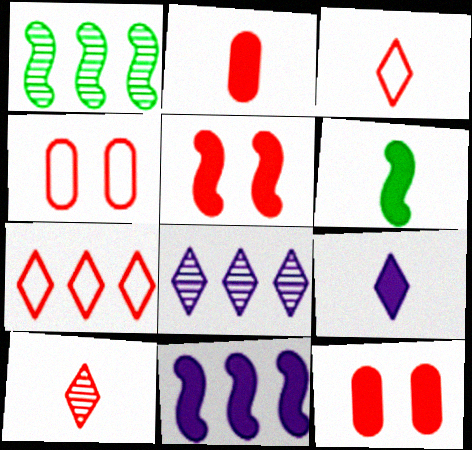[[1, 4, 9], 
[2, 6, 9], 
[4, 6, 8], 
[5, 6, 11]]